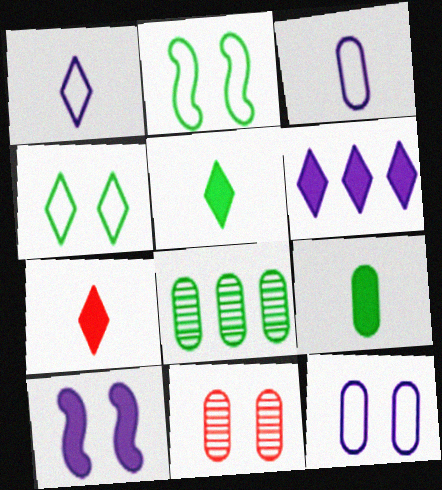[[2, 5, 8], 
[4, 10, 11]]